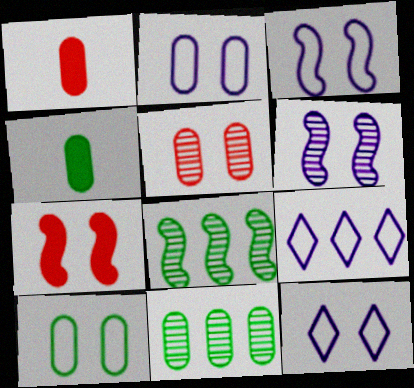[[1, 2, 11], 
[1, 8, 12], 
[2, 3, 12], 
[4, 10, 11]]